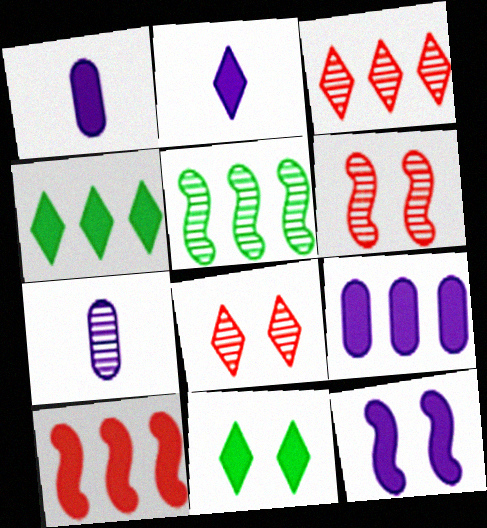[[1, 10, 11], 
[2, 9, 12], 
[4, 9, 10], 
[5, 7, 8]]